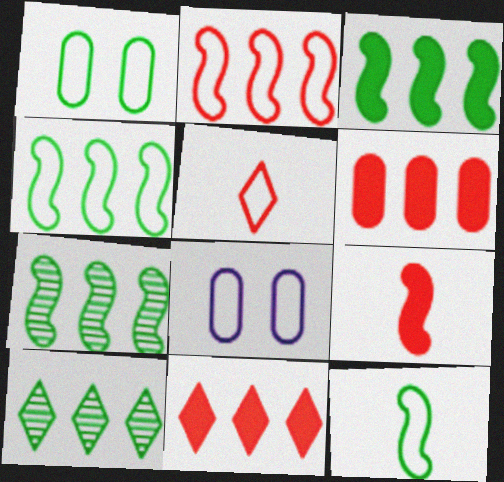[[3, 4, 7], 
[4, 5, 8], 
[8, 9, 10]]